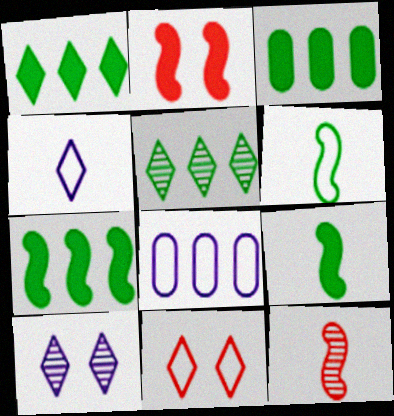[[1, 3, 7], 
[6, 8, 11]]